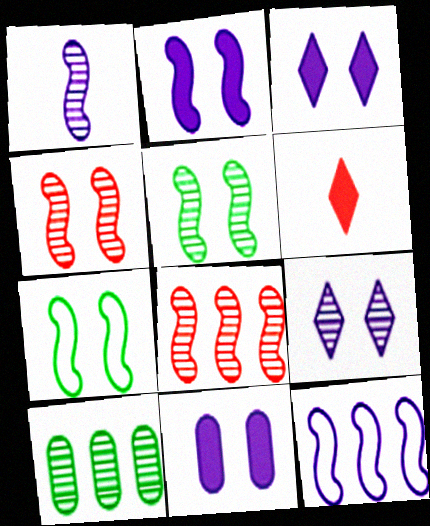[[1, 2, 12], 
[1, 5, 8], 
[2, 3, 11], 
[2, 4, 7]]